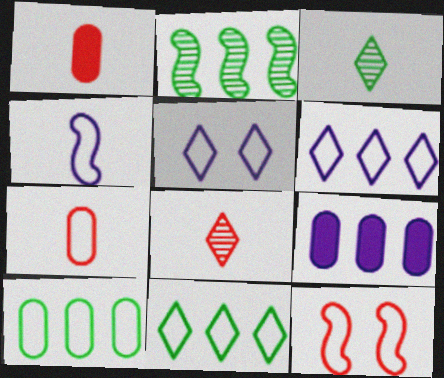[[1, 2, 5], 
[1, 3, 4], 
[3, 9, 12]]